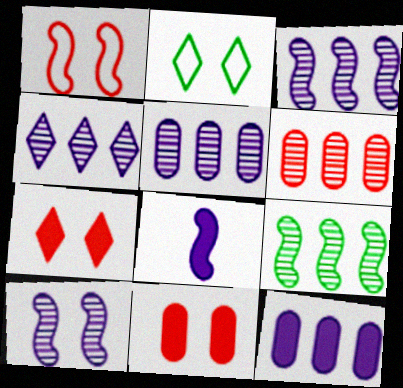[[1, 8, 9], 
[2, 6, 8], 
[2, 10, 11], 
[3, 4, 5], 
[4, 6, 9]]